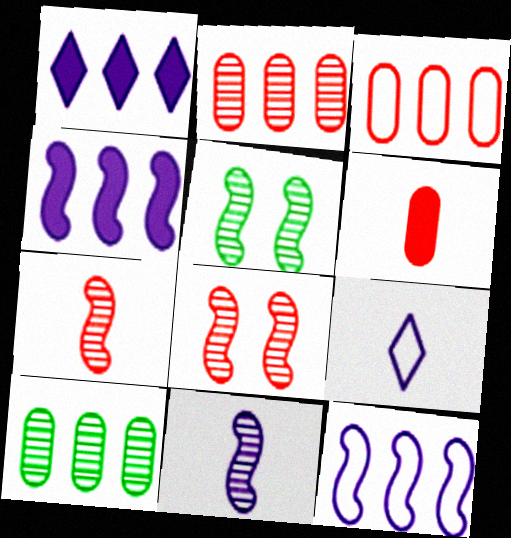[]